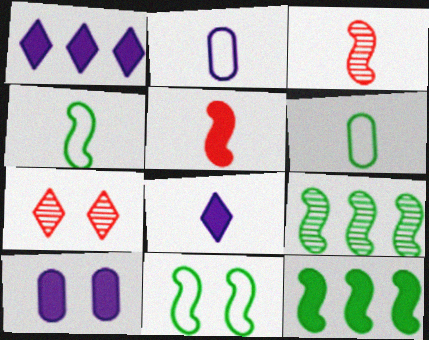[[2, 7, 12], 
[3, 6, 8], 
[7, 10, 11]]